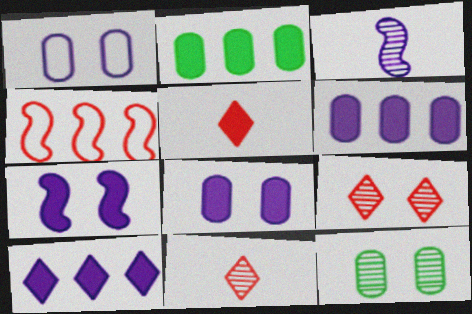[[1, 3, 10], 
[2, 5, 7]]